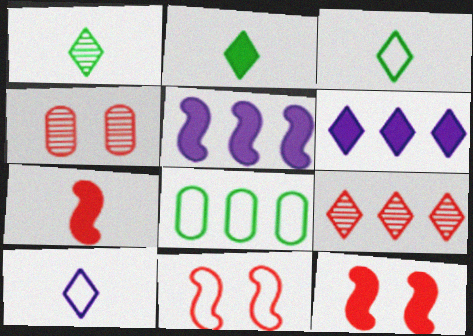[[1, 2, 3], 
[3, 4, 5], 
[5, 8, 9], 
[8, 10, 11]]